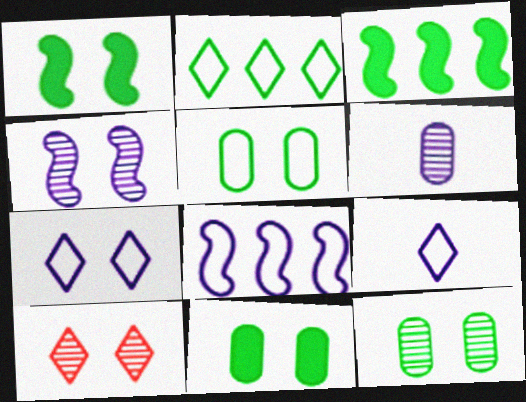[[4, 10, 12], 
[5, 11, 12]]